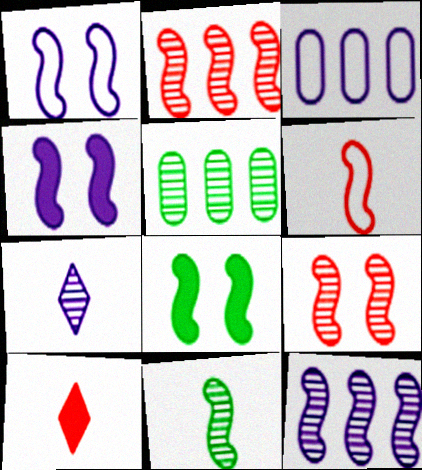[[1, 5, 10], 
[1, 8, 9], 
[3, 4, 7], 
[5, 7, 9], 
[6, 8, 12], 
[9, 11, 12]]